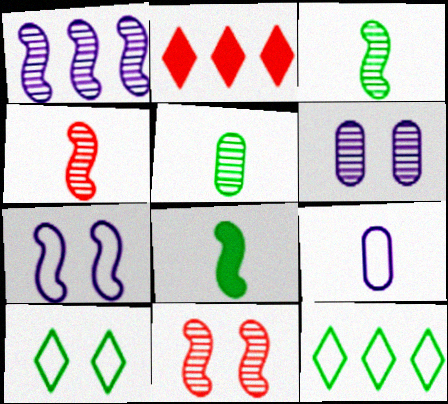[[1, 3, 11], 
[2, 5, 7]]